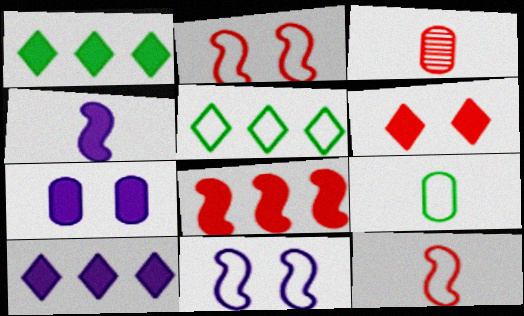[[1, 3, 11], 
[4, 7, 10]]